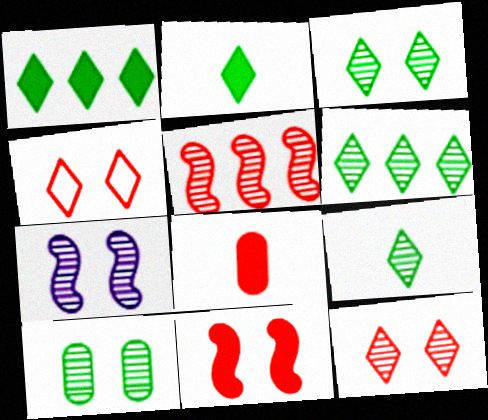[[3, 6, 9], 
[4, 5, 8], 
[7, 10, 12]]